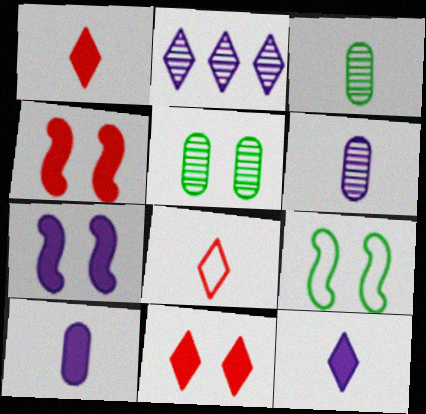[]